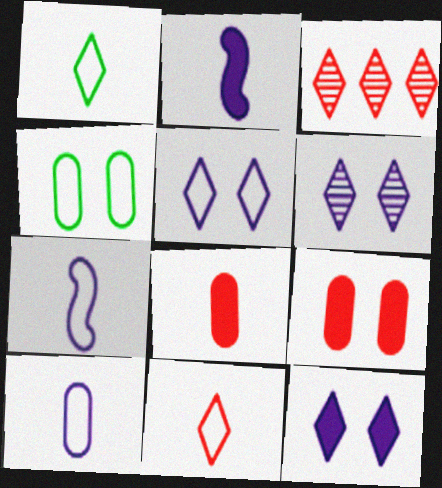[[1, 3, 12], 
[2, 3, 4], 
[5, 6, 12]]